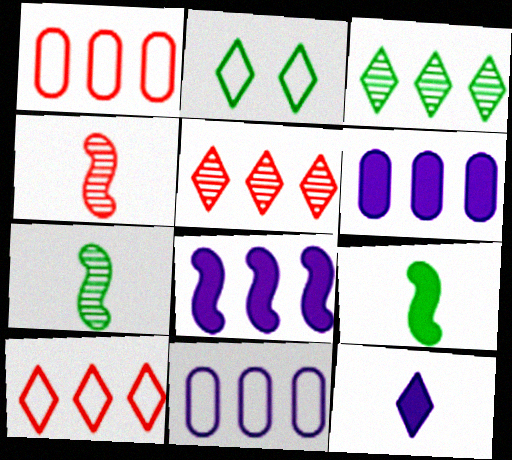[[1, 3, 8], 
[2, 4, 6], 
[2, 5, 12]]